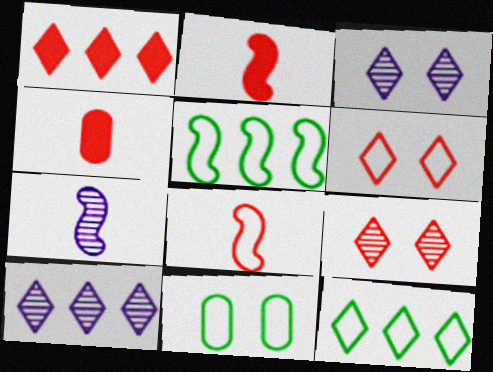[[1, 7, 11], 
[1, 10, 12], 
[2, 10, 11], 
[3, 4, 5]]